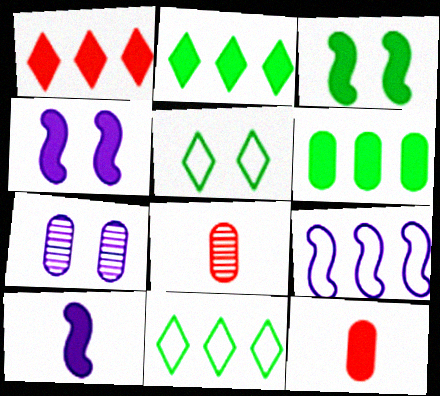[[2, 4, 12], 
[4, 8, 11]]